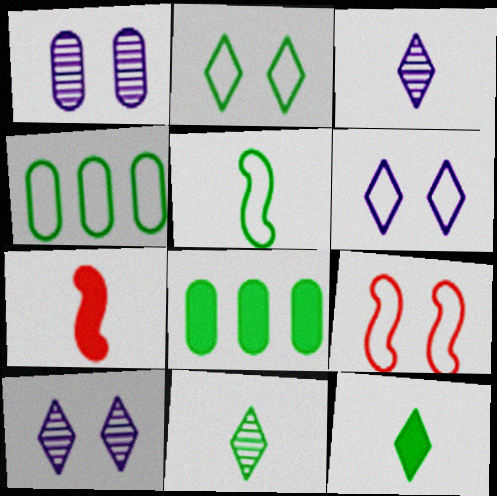[[2, 4, 5], 
[3, 8, 9], 
[4, 7, 10]]